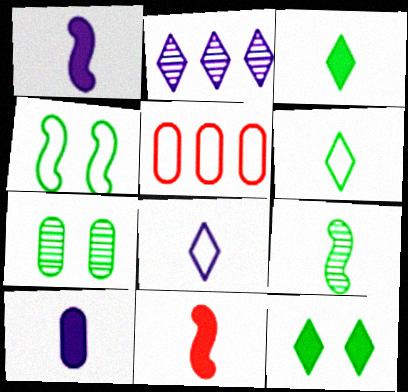[[3, 10, 11], 
[4, 5, 8], 
[4, 7, 12], 
[5, 7, 10]]